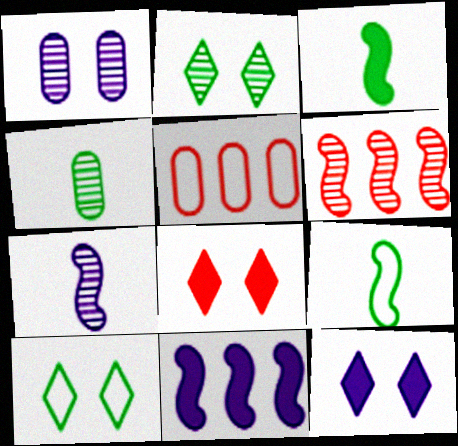[]